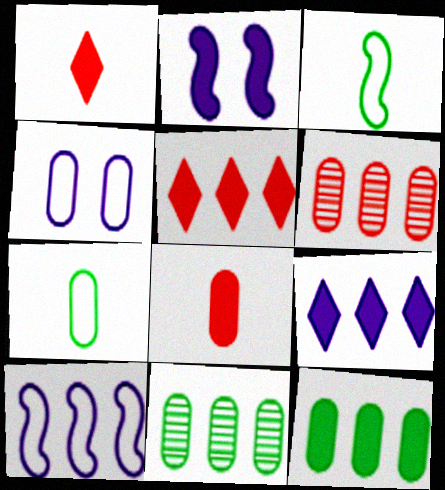[[1, 2, 12], 
[4, 8, 11], 
[5, 10, 11]]